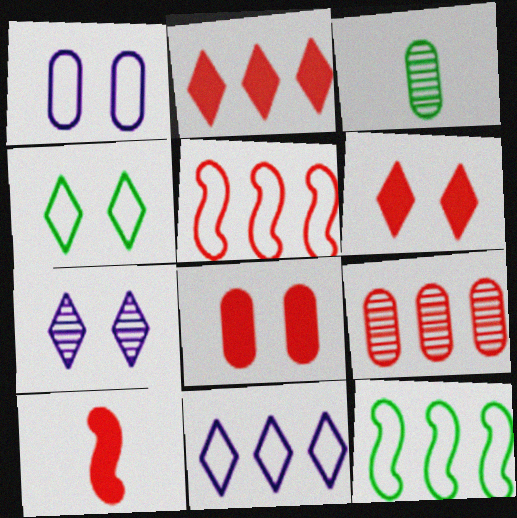[[2, 5, 9], 
[2, 8, 10], 
[4, 6, 7]]